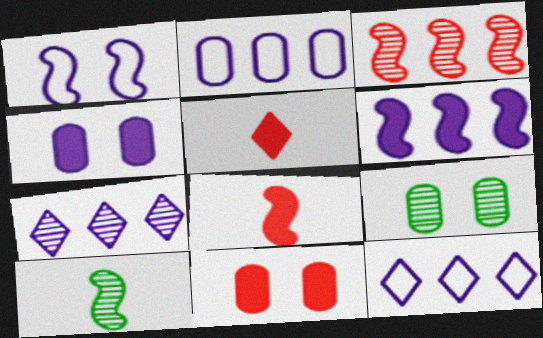[[2, 6, 7], 
[8, 9, 12], 
[10, 11, 12]]